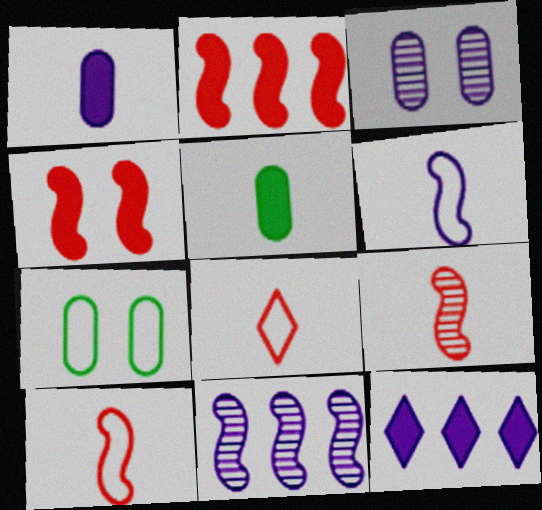[[3, 6, 12], 
[4, 5, 12], 
[7, 9, 12]]